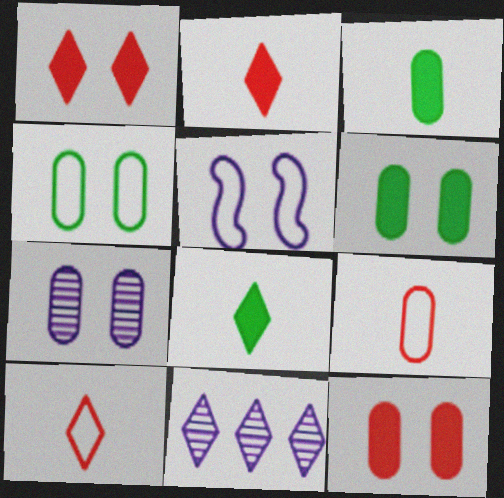[[4, 7, 12]]